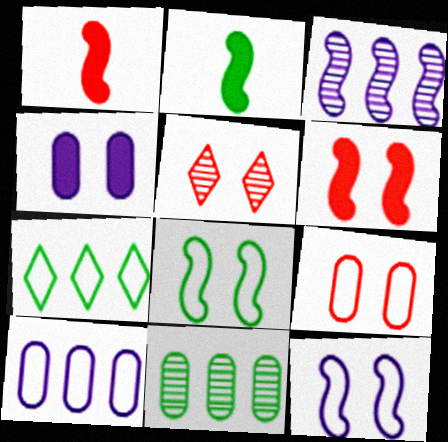[[1, 3, 8], 
[2, 5, 10], 
[4, 5, 8], 
[5, 6, 9]]